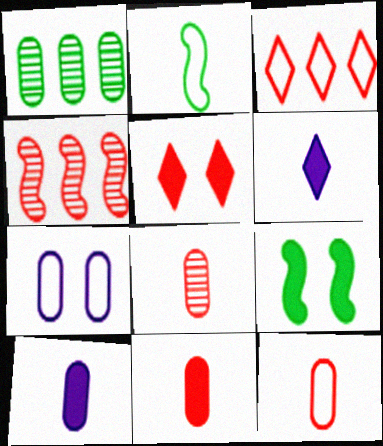[[1, 7, 11], 
[2, 3, 7], 
[2, 6, 8], 
[4, 5, 12], 
[8, 11, 12]]